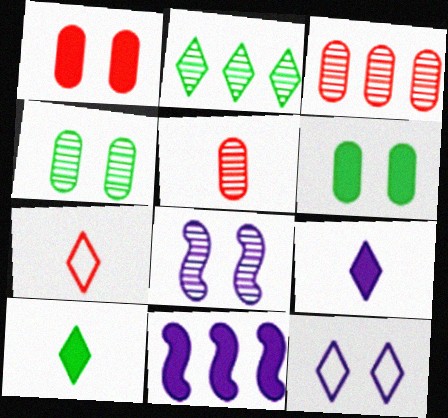[[1, 10, 11], 
[2, 5, 8], 
[4, 7, 11]]